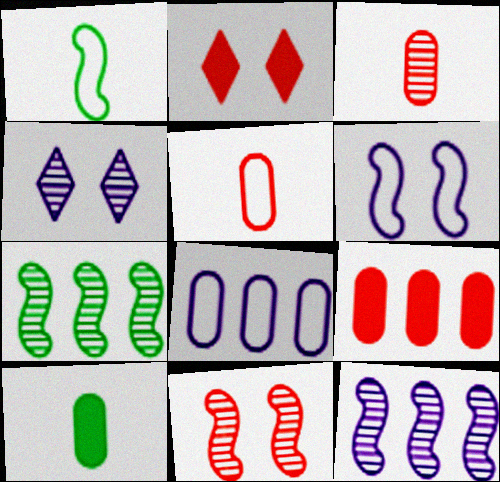[[1, 4, 9], 
[3, 4, 7]]